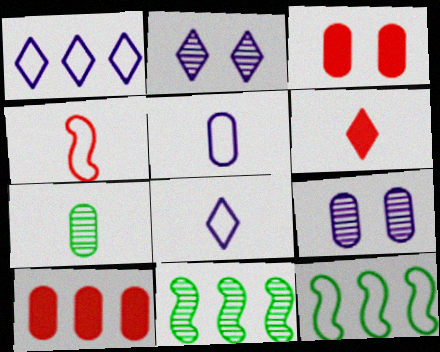[[1, 10, 11], 
[3, 8, 11], 
[6, 9, 12]]